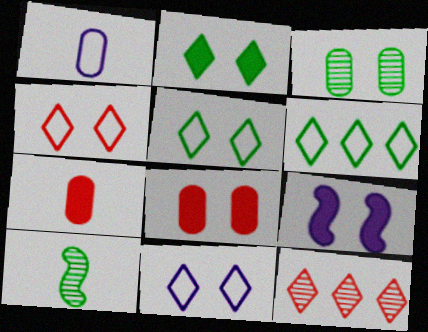[[2, 8, 9], 
[3, 4, 9], 
[4, 5, 11]]